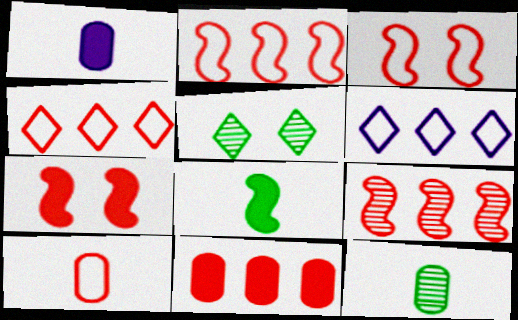[[1, 2, 5], 
[1, 10, 12], 
[3, 4, 10], 
[4, 9, 11], 
[6, 7, 12]]